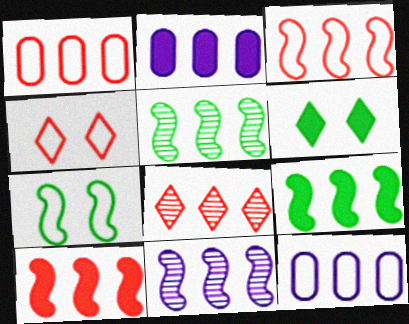[[1, 8, 10], 
[3, 9, 11], 
[8, 9, 12]]